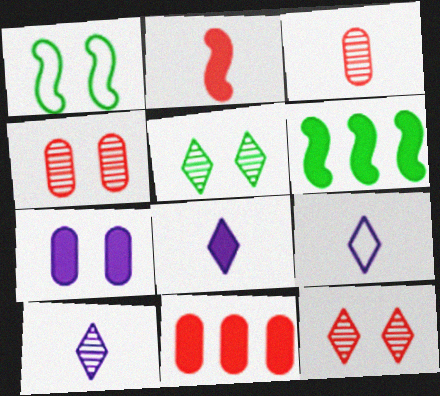[[1, 7, 12], 
[1, 10, 11], 
[4, 6, 9], 
[8, 9, 10]]